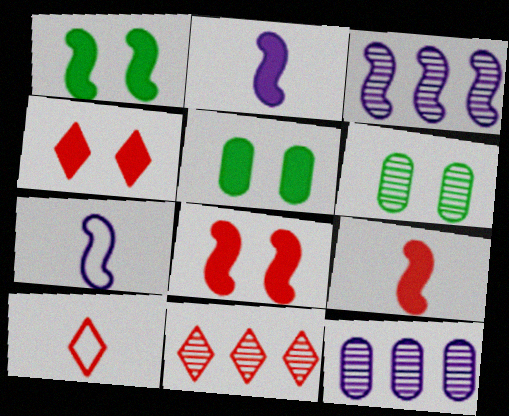[[1, 10, 12], 
[3, 5, 10], 
[4, 10, 11], 
[5, 7, 11]]